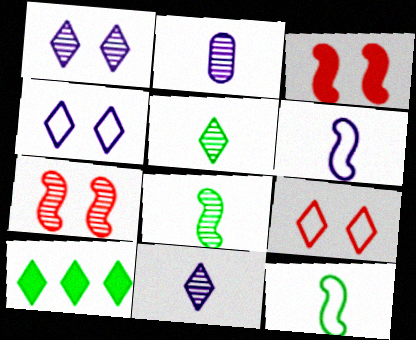[[9, 10, 11]]